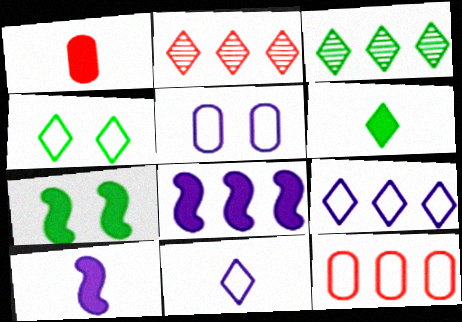[[1, 6, 10], 
[3, 4, 6], 
[3, 8, 12]]